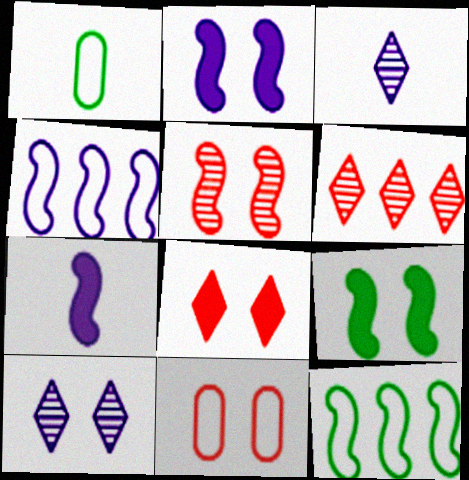[[1, 2, 6], 
[5, 7, 12], 
[5, 8, 11], 
[9, 10, 11]]